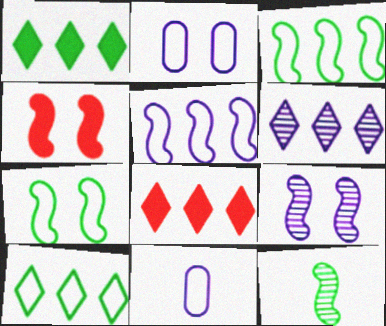[[2, 8, 12], 
[4, 5, 12], 
[4, 7, 9], 
[6, 8, 10]]